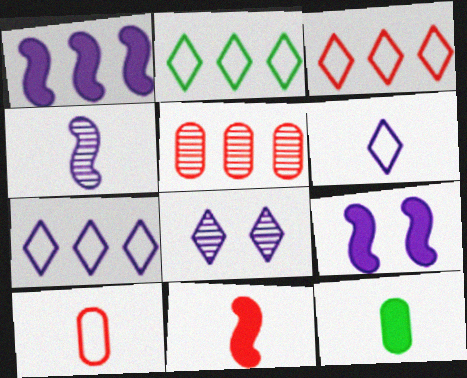[[1, 2, 5], 
[2, 3, 7]]